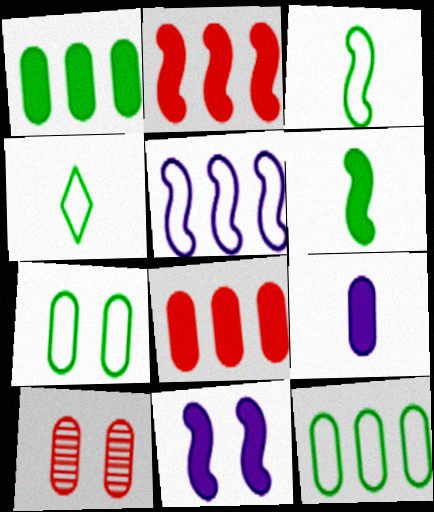[[2, 6, 11], 
[9, 10, 12]]